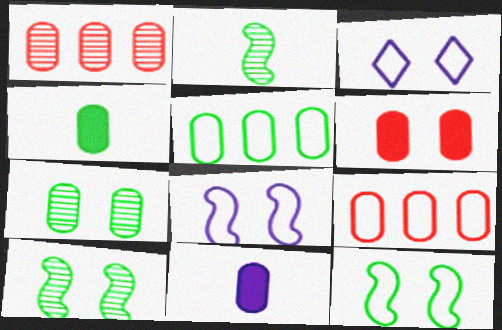[[3, 6, 10], 
[4, 5, 7], 
[7, 9, 11]]